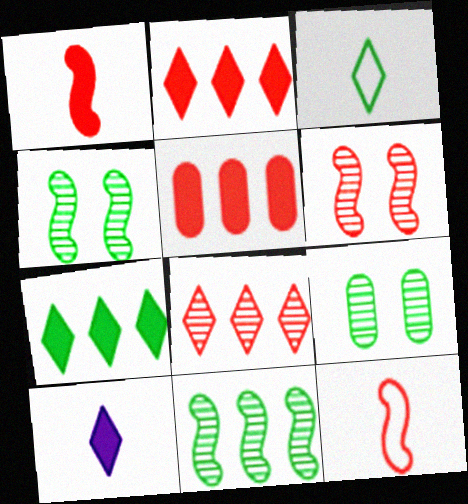[]